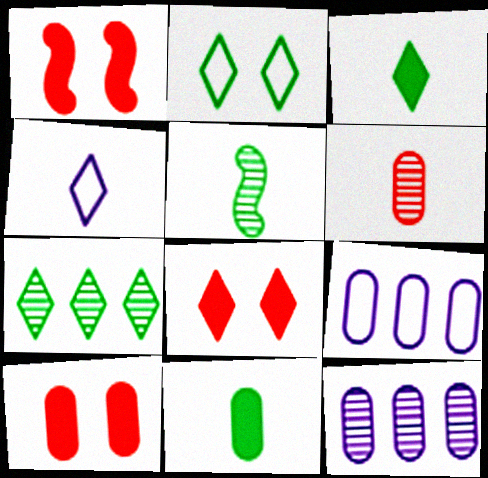[[1, 8, 10], 
[2, 3, 7], 
[4, 7, 8], 
[5, 8, 9]]